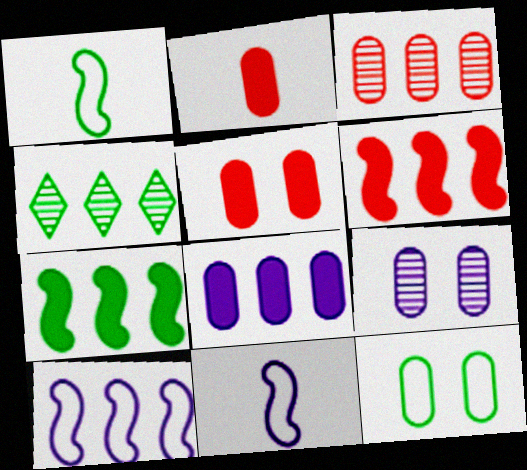[[4, 5, 11], 
[5, 9, 12]]